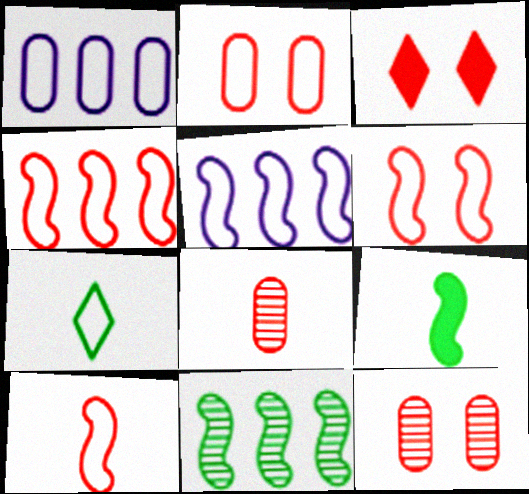[[1, 6, 7], 
[2, 5, 7], 
[3, 4, 8], 
[3, 6, 12], 
[4, 6, 10]]